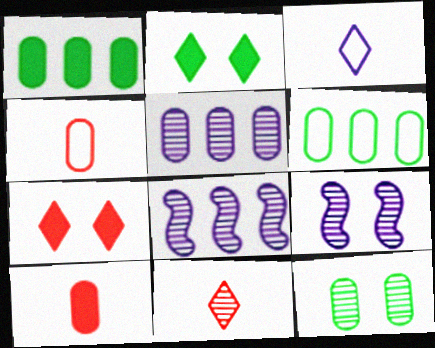[[2, 4, 8], 
[8, 11, 12]]